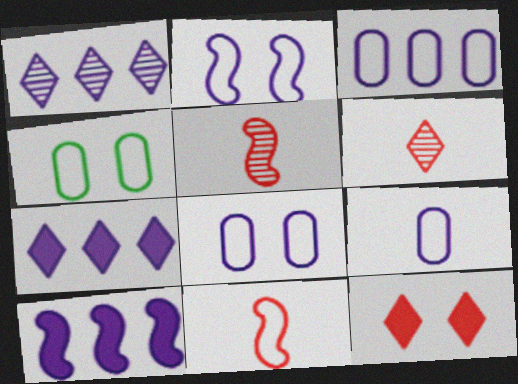[[1, 3, 10], 
[3, 8, 9], 
[4, 5, 7], 
[4, 6, 10]]